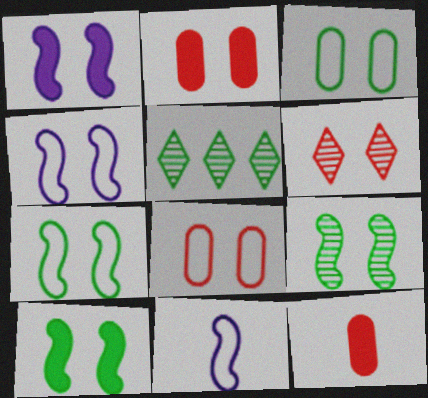[[1, 3, 6], 
[2, 5, 11], 
[4, 5, 12], 
[7, 9, 10]]